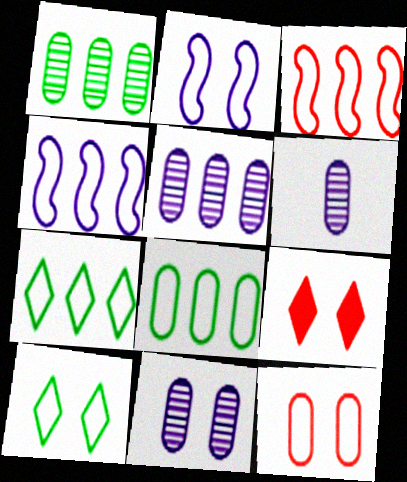[[2, 10, 12], 
[5, 6, 11]]